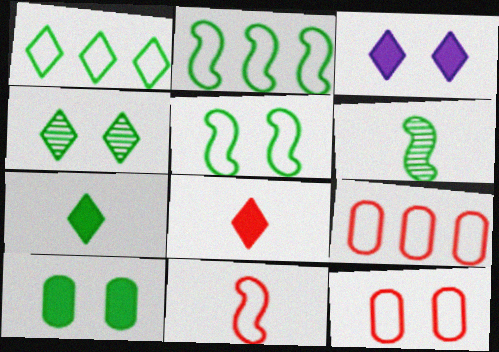[[1, 4, 7], 
[1, 6, 10], 
[3, 6, 9], 
[4, 5, 10]]